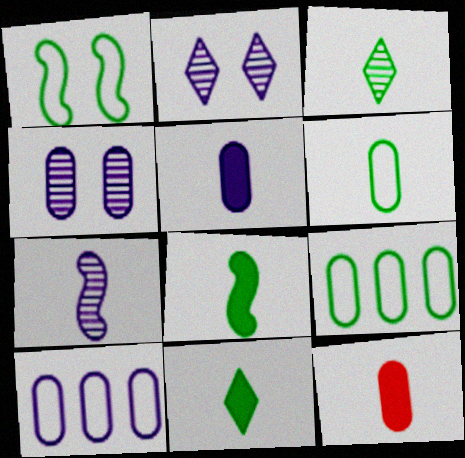[[3, 6, 8], 
[4, 5, 10], 
[4, 9, 12]]